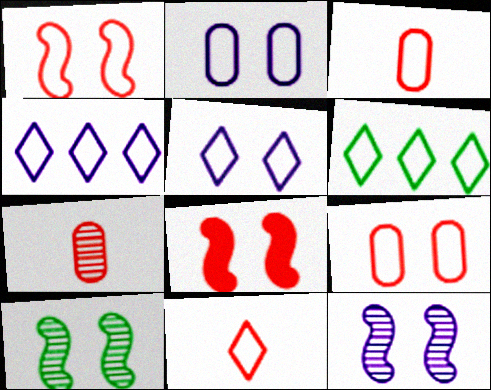[[5, 6, 11]]